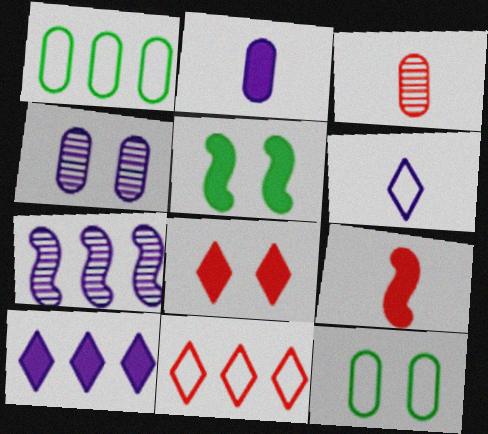[]